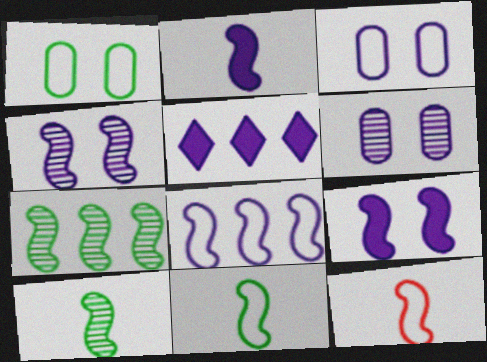[[2, 4, 8], 
[2, 10, 12], 
[7, 9, 12]]